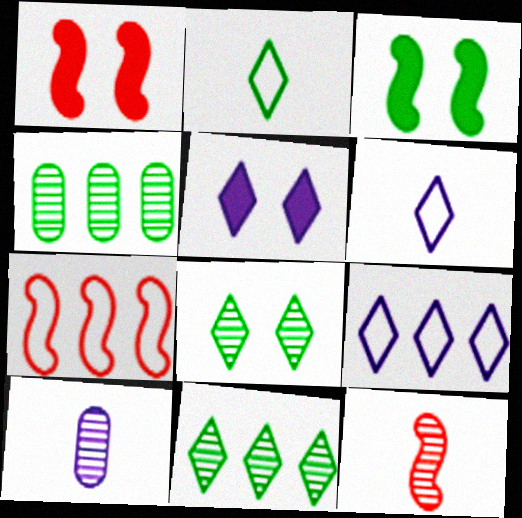[[1, 4, 6], 
[1, 7, 12], 
[2, 3, 4]]